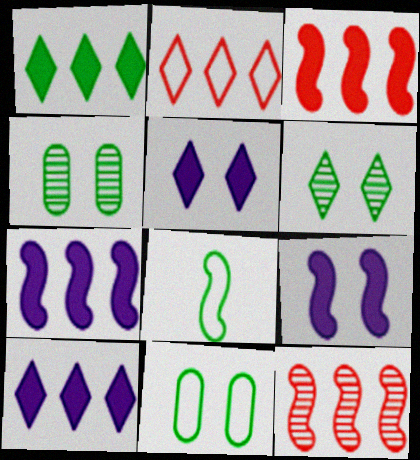[[1, 4, 8], 
[8, 9, 12]]